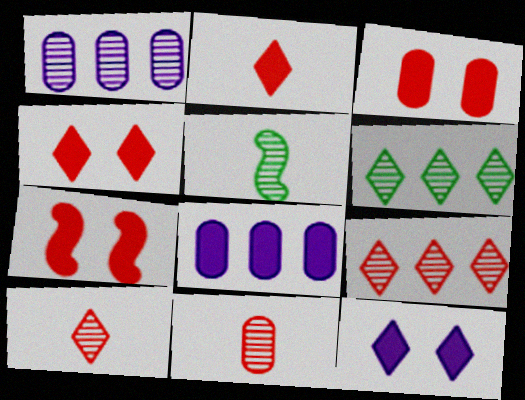[[3, 4, 7]]